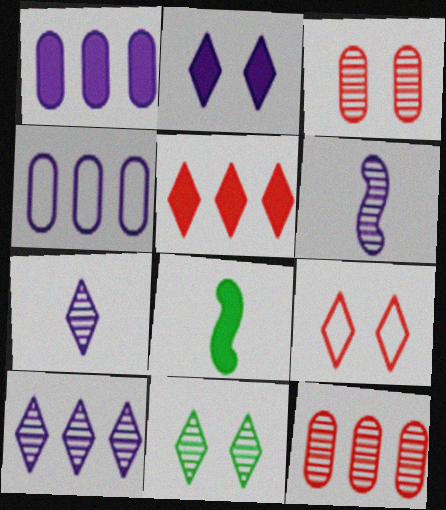[[2, 4, 6], 
[2, 9, 11], 
[6, 11, 12]]